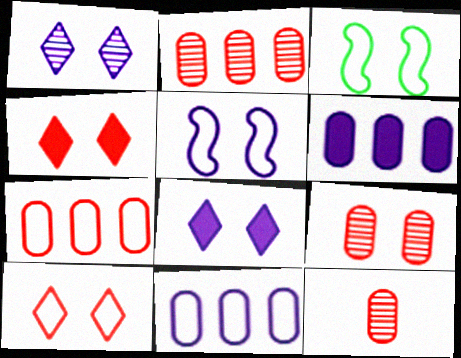[[2, 9, 12], 
[3, 8, 9]]